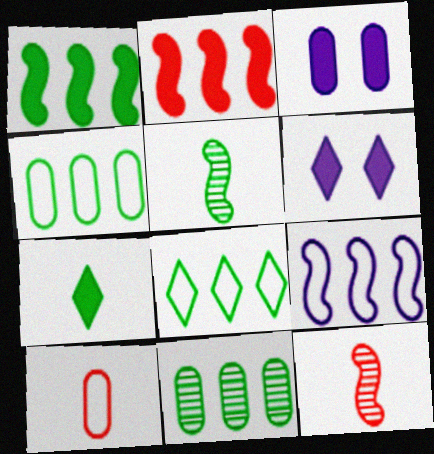[[1, 8, 11], 
[2, 3, 7], 
[3, 8, 12], 
[3, 10, 11], 
[4, 6, 12]]